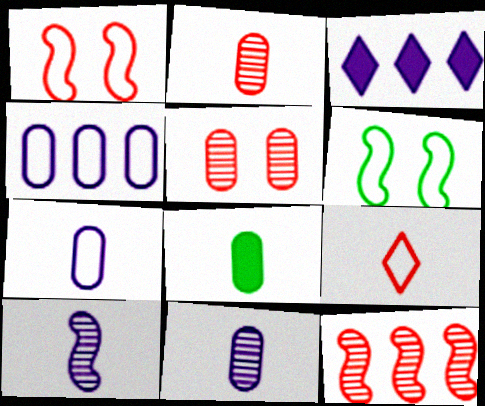[[2, 3, 6], 
[2, 7, 8], 
[4, 5, 8], 
[4, 6, 9], 
[8, 9, 10]]